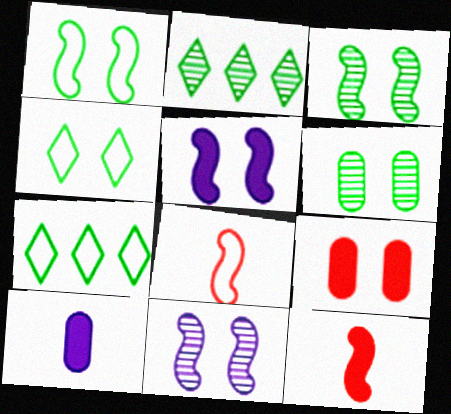[[4, 9, 11]]